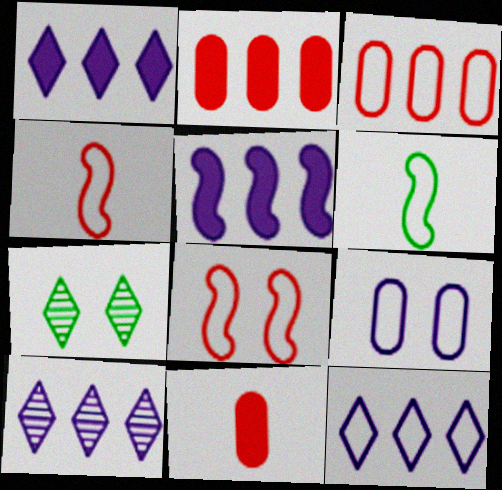[[1, 10, 12]]